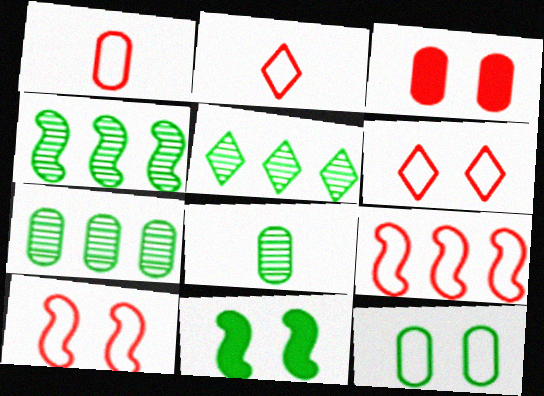[[1, 6, 9], 
[4, 5, 7]]